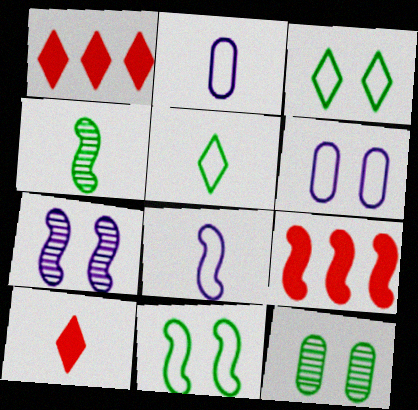[[1, 4, 6], 
[1, 8, 12], 
[2, 4, 10]]